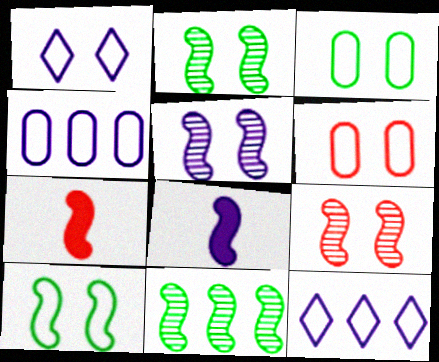[[1, 6, 10], 
[2, 5, 9]]